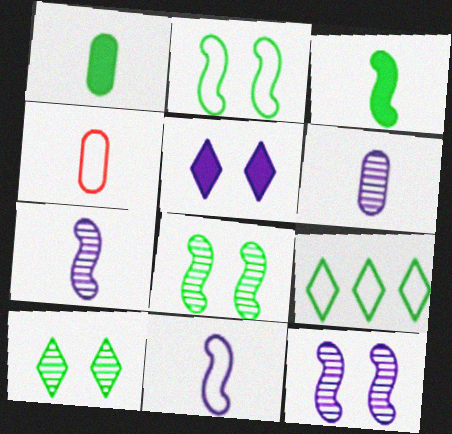[[1, 4, 6], 
[1, 8, 9]]